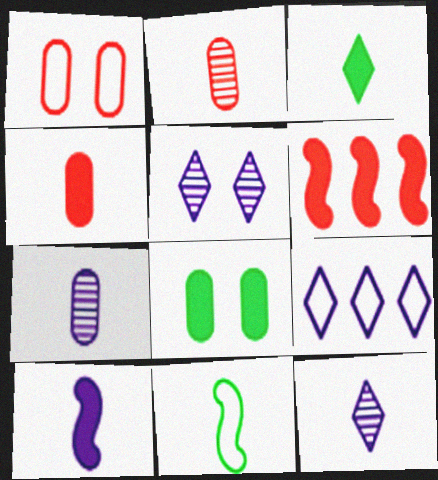[[1, 9, 11], 
[3, 4, 10], 
[4, 11, 12]]